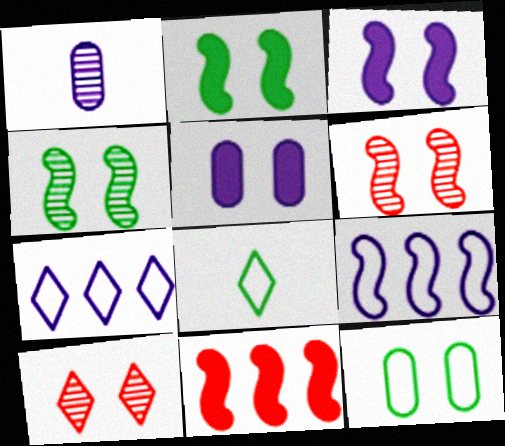[[1, 3, 7], 
[3, 10, 12]]